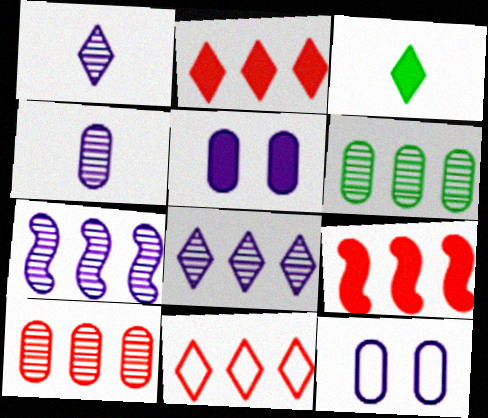[[3, 5, 9], 
[9, 10, 11]]